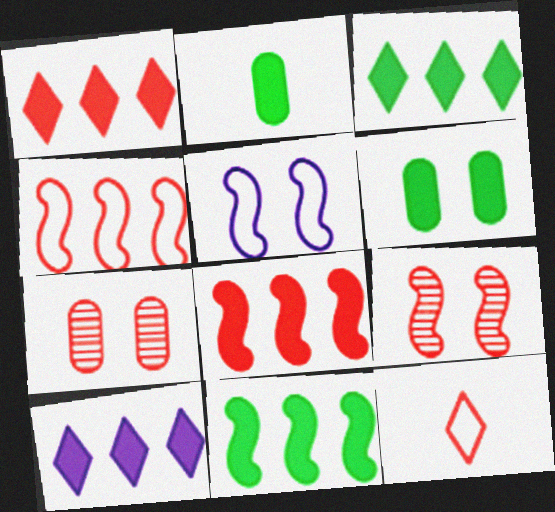[[1, 3, 10], 
[7, 8, 12]]